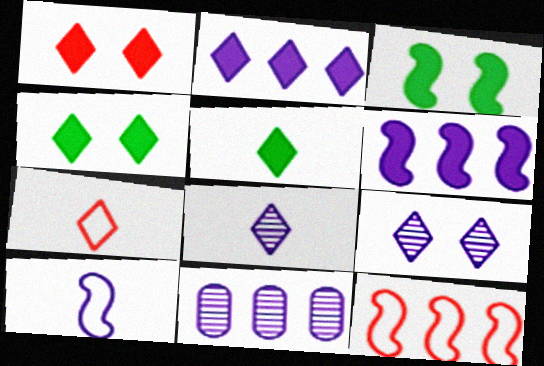[[1, 2, 5], 
[3, 7, 11], 
[5, 7, 8]]